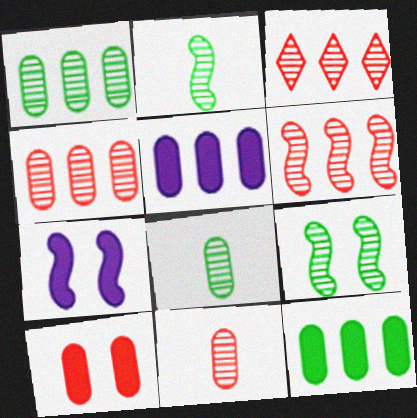[[3, 4, 6]]